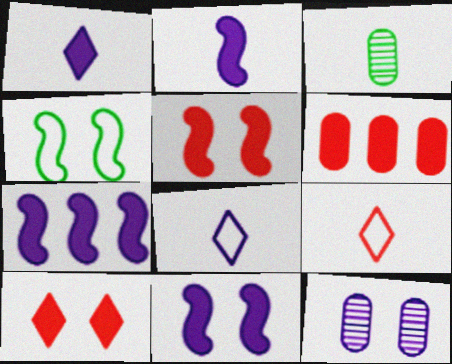[[2, 3, 9], 
[2, 7, 11], 
[4, 10, 12], 
[7, 8, 12]]